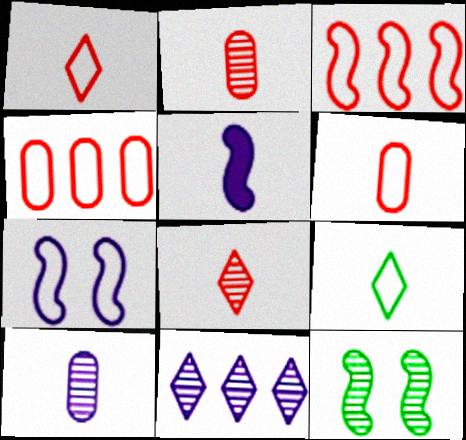[[2, 5, 9], 
[2, 11, 12], 
[3, 5, 12], 
[4, 7, 9]]